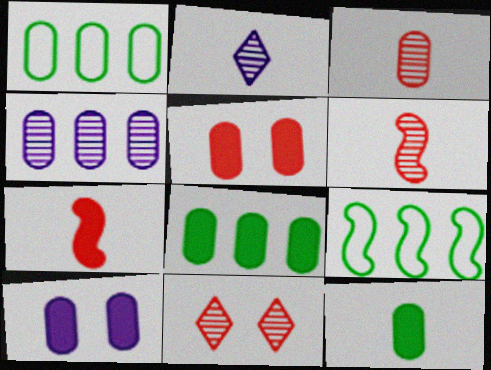[[1, 3, 10], 
[2, 5, 9]]